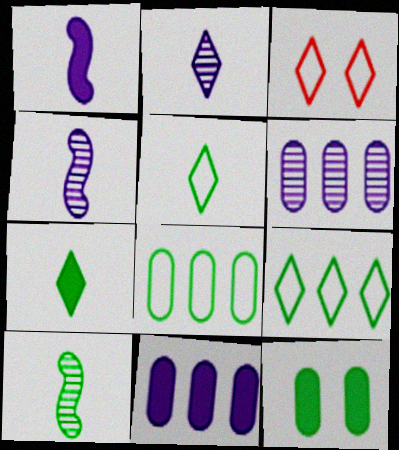[[3, 10, 11], 
[9, 10, 12]]